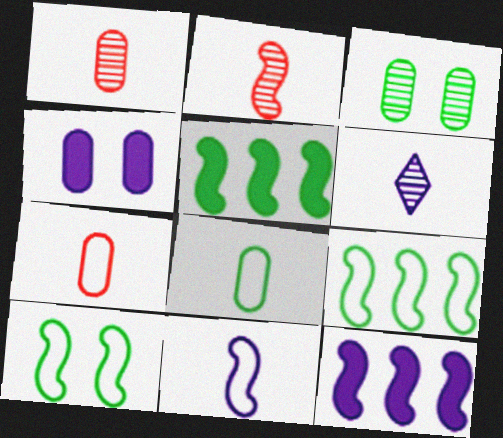[[2, 10, 12]]